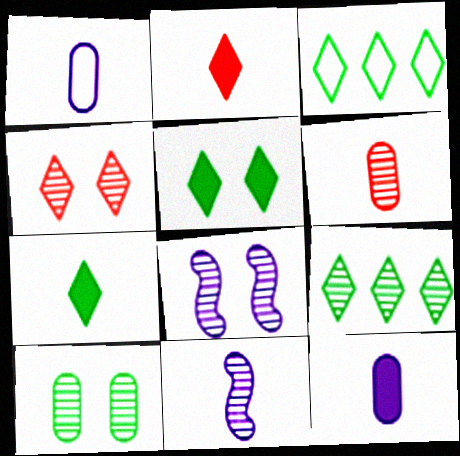[[4, 8, 10], 
[6, 8, 9]]